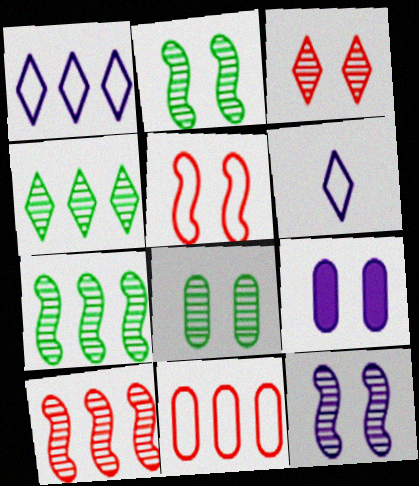[[3, 8, 12]]